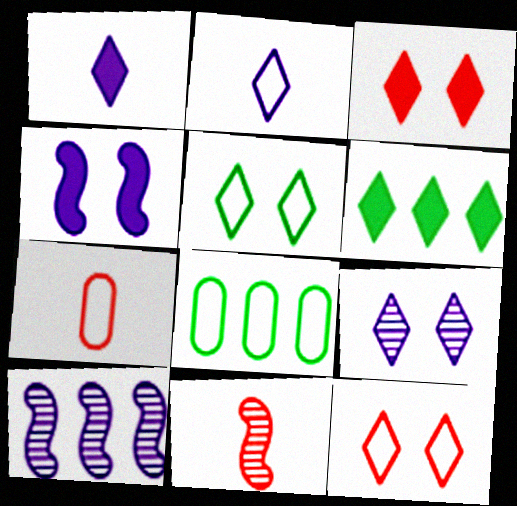[[1, 3, 6], 
[3, 5, 9]]